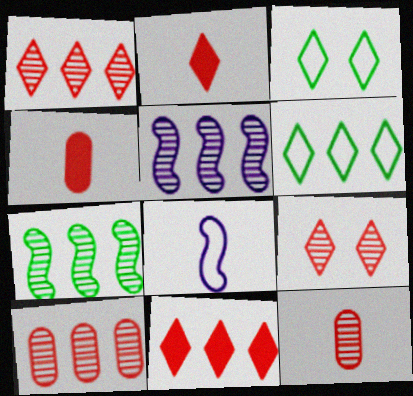[[3, 4, 5]]